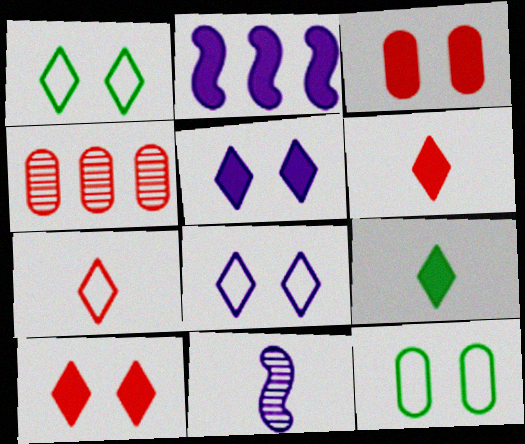[[2, 3, 9]]